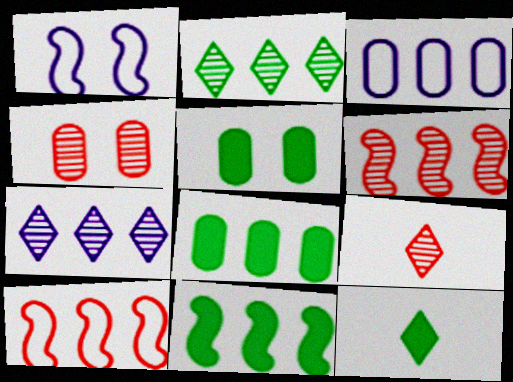[[1, 8, 9], 
[4, 6, 9], 
[5, 11, 12], 
[7, 8, 10]]